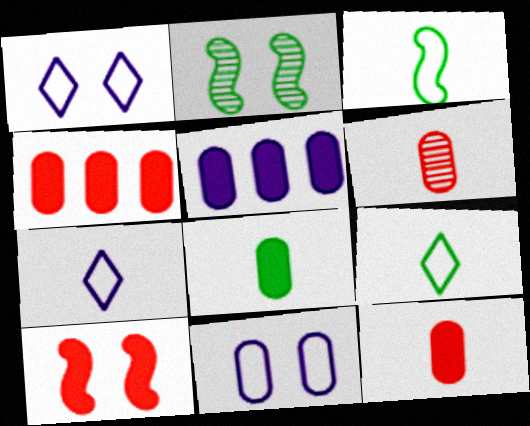[[2, 4, 7]]